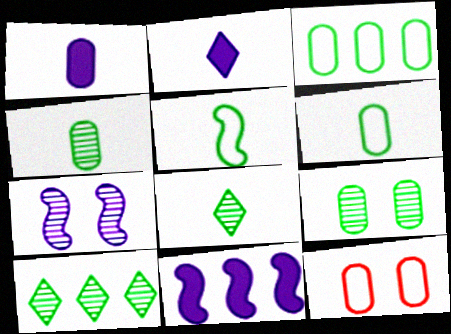[[8, 11, 12]]